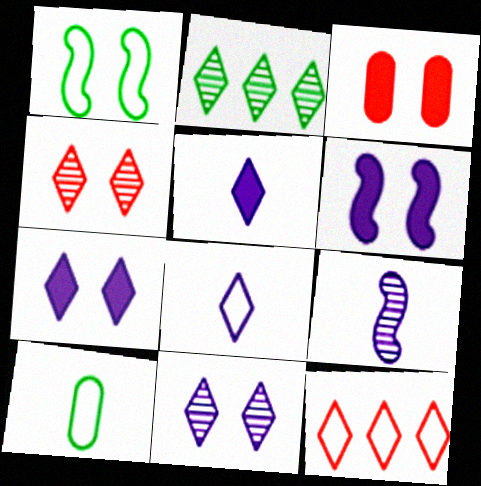[[1, 3, 11]]